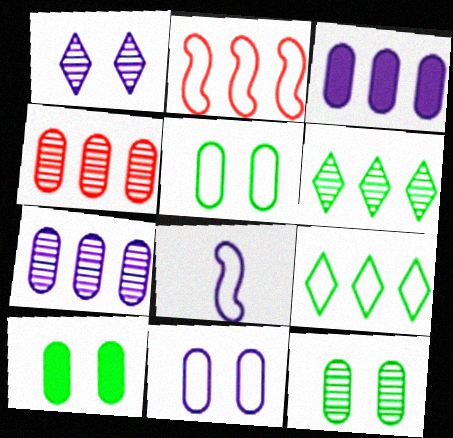[[1, 3, 8], 
[2, 3, 6], 
[5, 10, 12]]